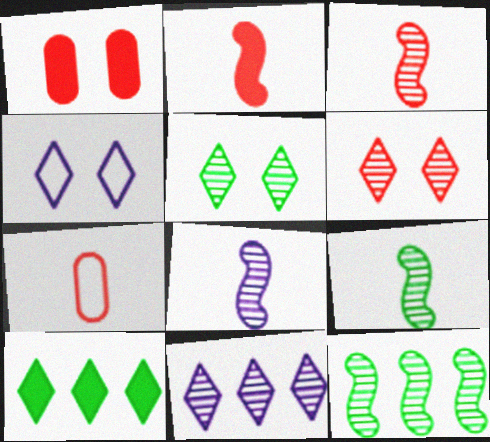[[3, 8, 9]]